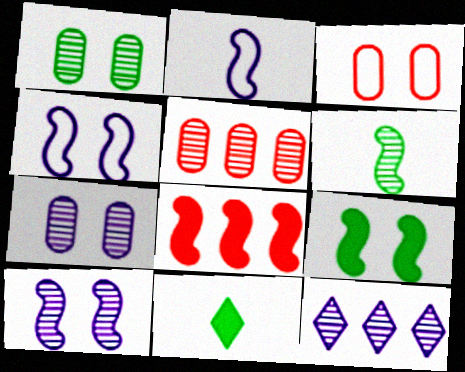[[4, 5, 11], 
[4, 6, 8]]